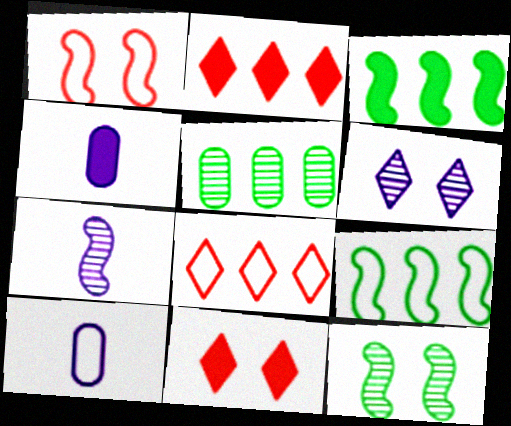[[1, 3, 7], 
[2, 10, 12], 
[3, 4, 11], 
[4, 8, 12]]